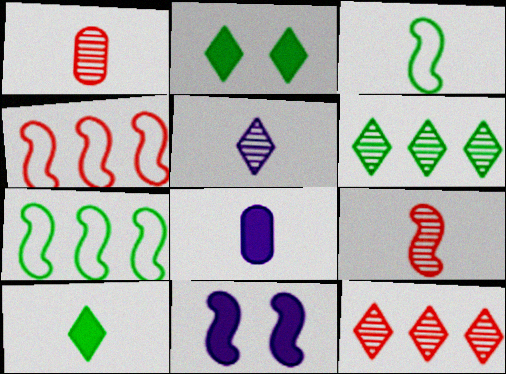[[7, 9, 11]]